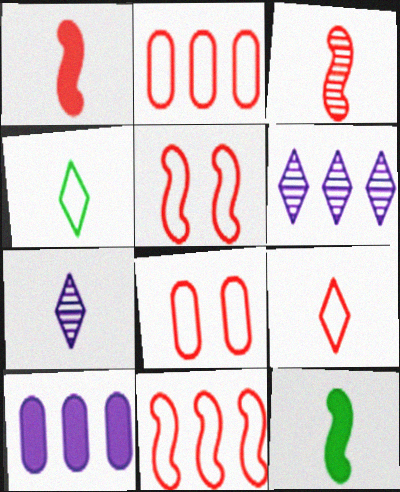[[2, 5, 9], 
[6, 8, 12], 
[8, 9, 11]]